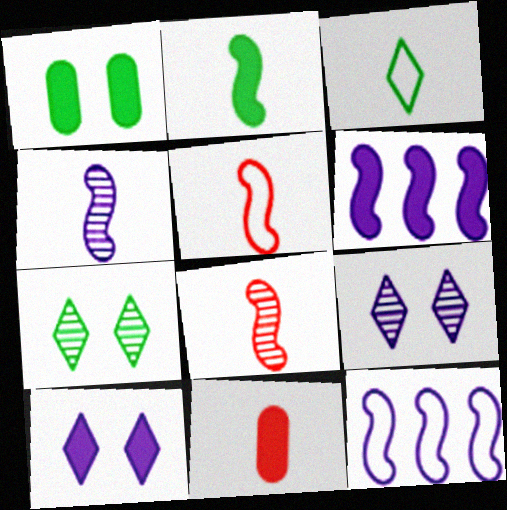[[2, 4, 5], 
[3, 4, 11], 
[7, 11, 12]]